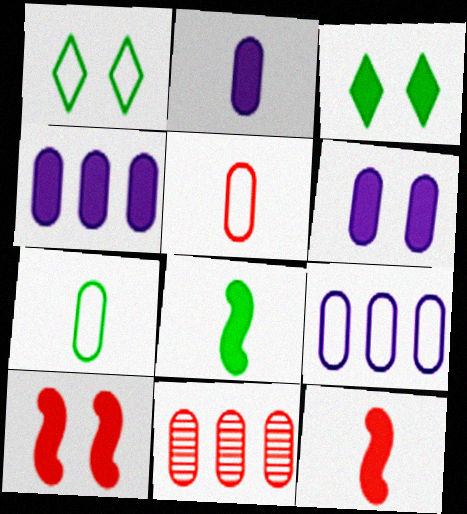[[2, 4, 6], 
[3, 4, 12], 
[3, 6, 10], 
[6, 7, 11]]